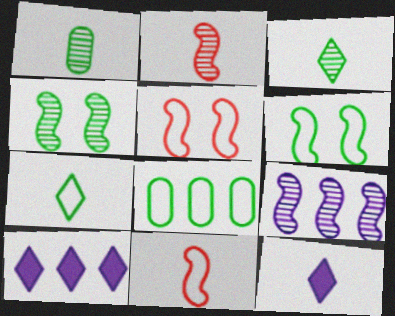[[1, 5, 10], 
[1, 11, 12], 
[2, 4, 9], 
[6, 7, 8]]